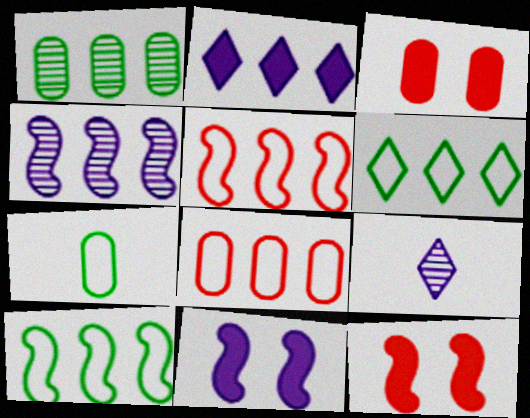[[1, 2, 5], 
[3, 9, 10]]